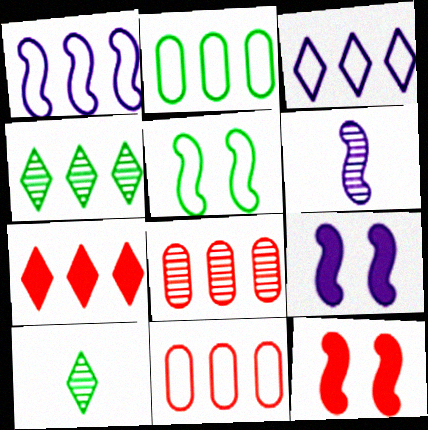[[1, 6, 9], 
[3, 4, 7], 
[9, 10, 11]]